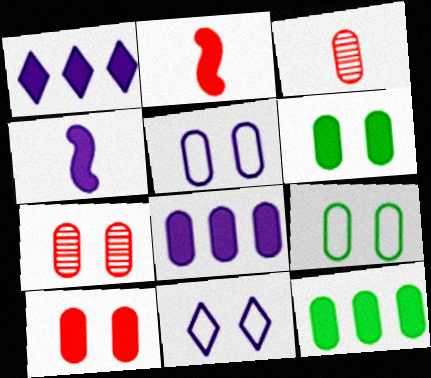[[1, 2, 6], 
[3, 5, 12], 
[3, 8, 9], 
[5, 6, 7]]